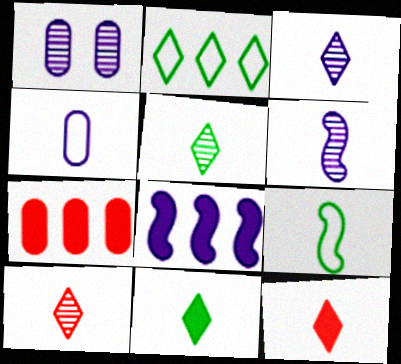[[3, 5, 10]]